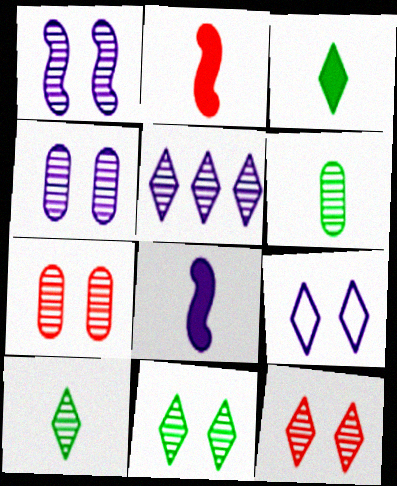[[1, 7, 11], 
[5, 10, 12]]